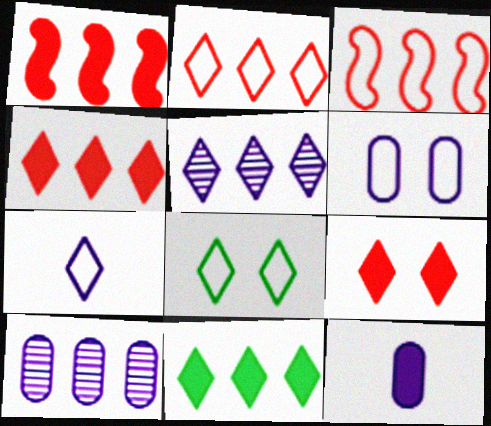[[2, 5, 11], 
[2, 7, 8], 
[3, 10, 11], 
[6, 10, 12]]